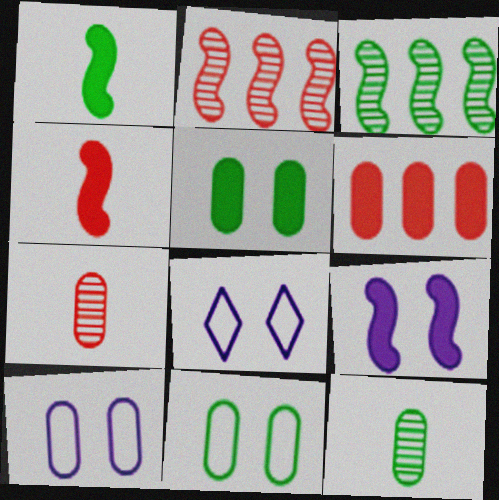[[6, 10, 12]]